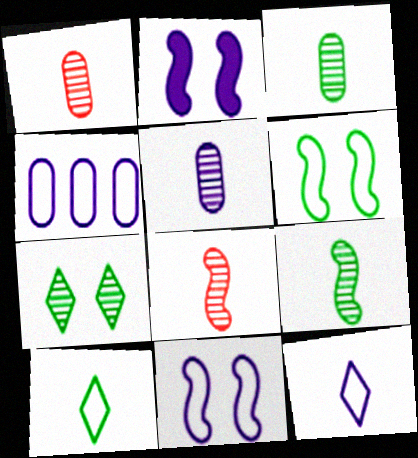[[1, 3, 5], 
[4, 11, 12]]